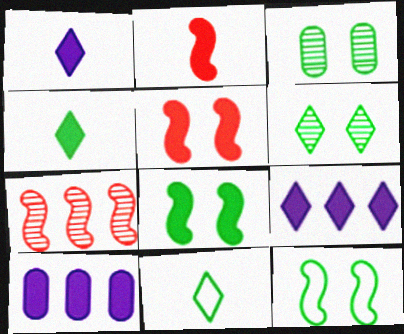[[4, 5, 10]]